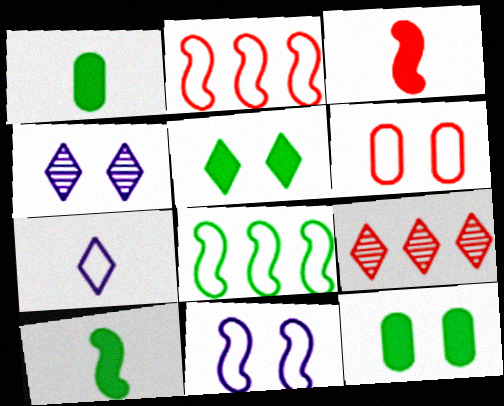[[1, 2, 4], 
[1, 9, 11], 
[3, 6, 9], 
[5, 7, 9], 
[6, 7, 8]]